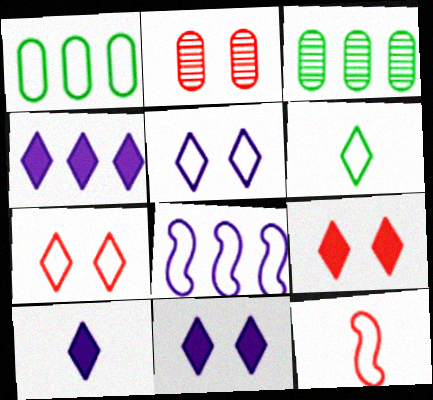[[1, 5, 12], 
[3, 11, 12], 
[4, 10, 11]]